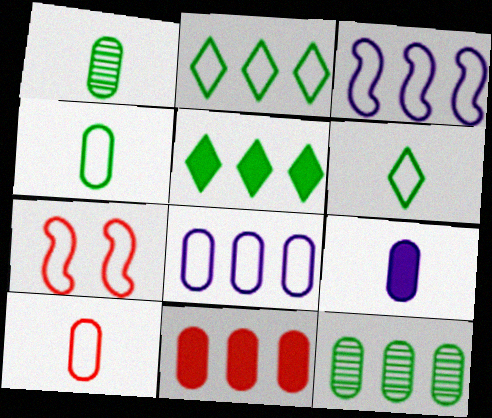[[1, 9, 10], 
[6, 7, 8], 
[8, 11, 12]]